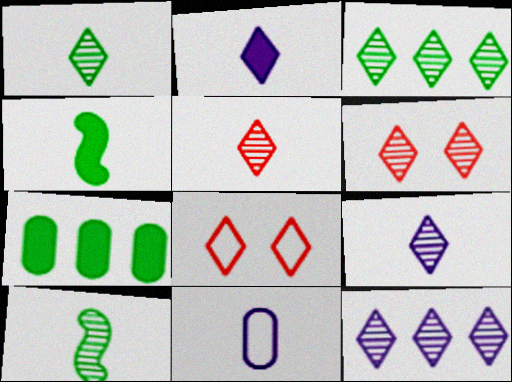[[1, 5, 9], 
[1, 6, 12], 
[2, 3, 8], 
[3, 6, 9], 
[4, 5, 11]]